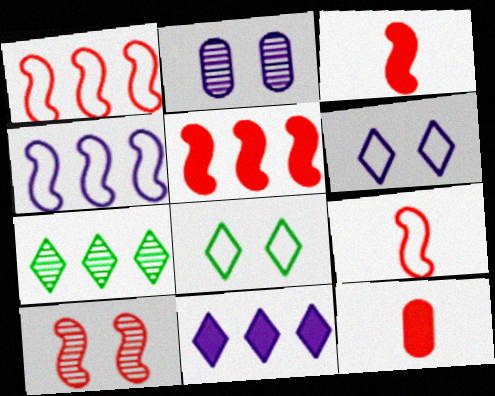[[1, 3, 10], 
[5, 9, 10]]